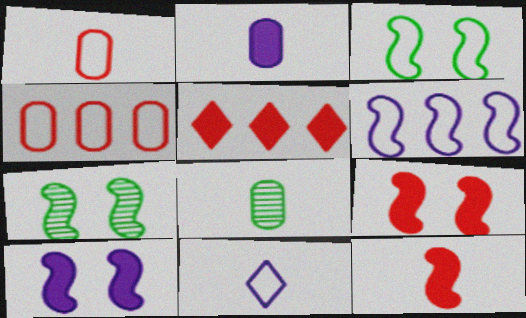[[1, 2, 8], 
[3, 4, 11], 
[6, 7, 12], 
[8, 11, 12]]